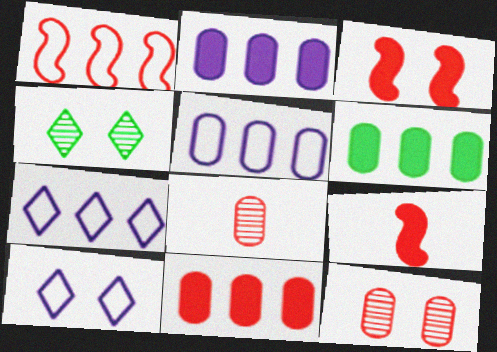[[2, 6, 11], 
[4, 5, 9]]